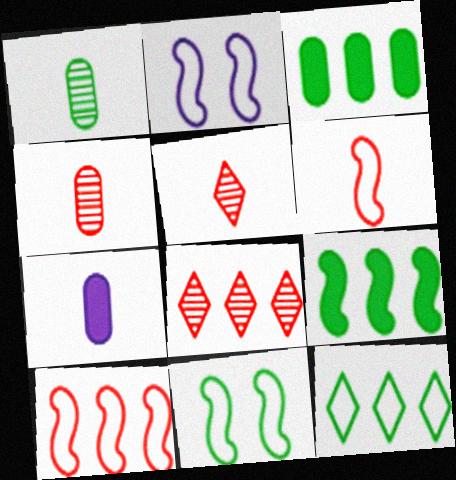[[2, 3, 5], 
[7, 8, 11]]